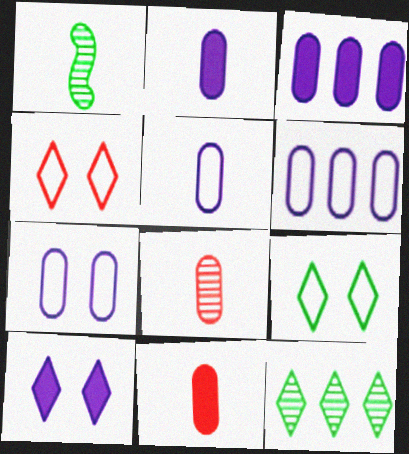[[1, 3, 4], 
[5, 6, 7]]